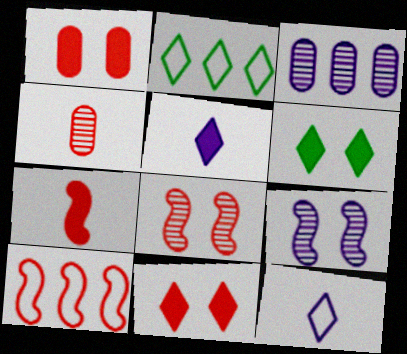[[4, 10, 11], 
[7, 8, 10]]